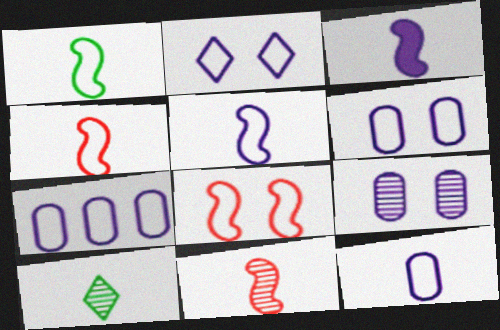[[1, 3, 11], 
[1, 4, 5], 
[2, 5, 7], 
[6, 7, 12]]